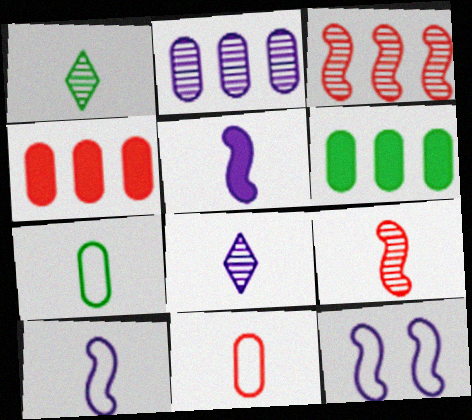[[1, 4, 12], 
[1, 5, 11]]